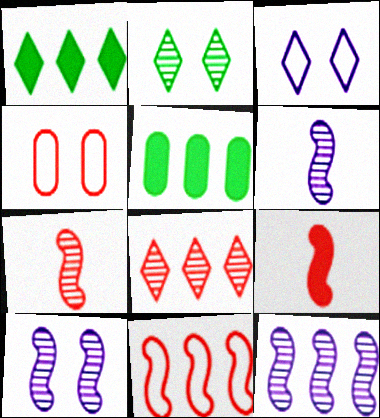[[1, 4, 6], 
[3, 5, 7], 
[4, 8, 9], 
[6, 10, 12]]